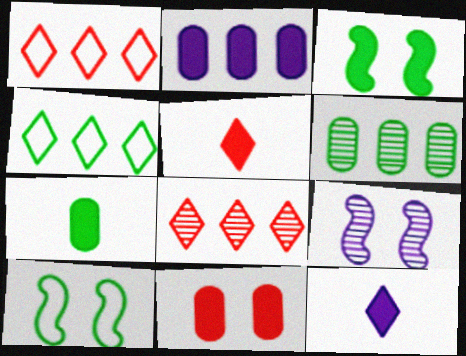[[1, 7, 9], 
[2, 3, 5], 
[2, 7, 11]]